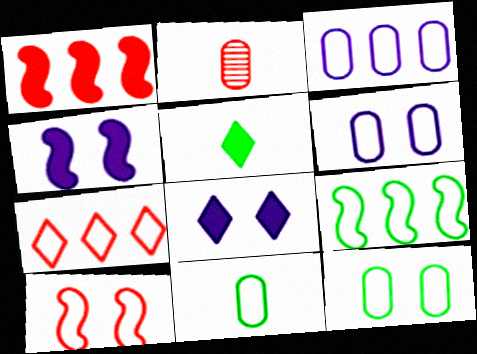[[2, 8, 9], 
[3, 7, 9]]